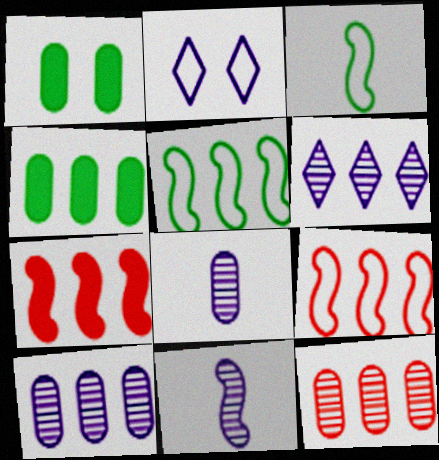[[4, 6, 9]]